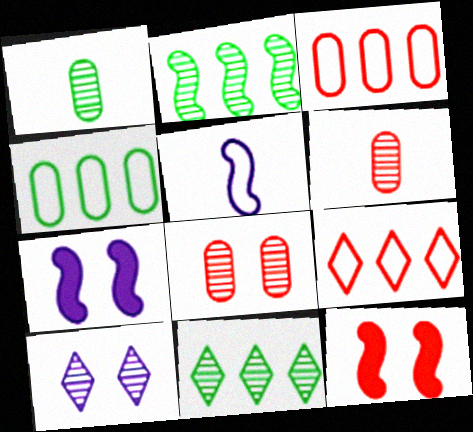[[1, 7, 9], 
[2, 5, 12], 
[2, 6, 10], 
[6, 9, 12]]